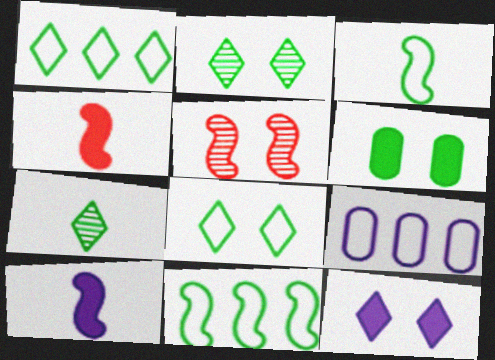[[2, 4, 9], 
[5, 10, 11], 
[6, 7, 11]]